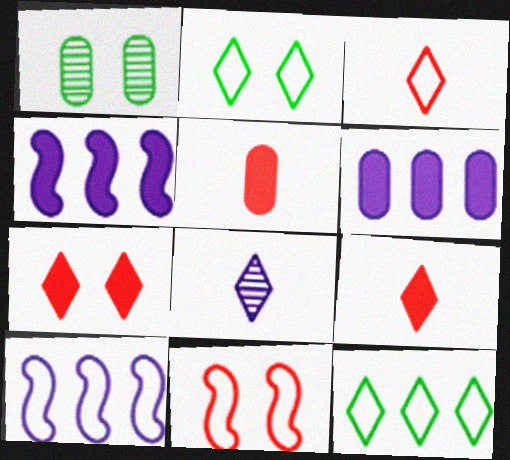[[1, 3, 4], 
[1, 9, 10], 
[7, 8, 12]]